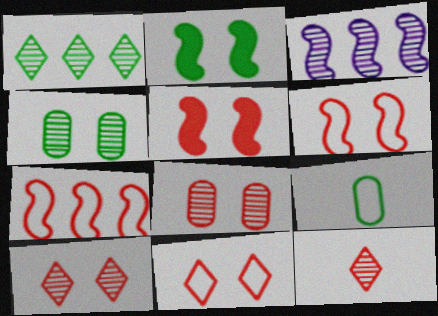[[1, 2, 9], 
[3, 4, 12], 
[5, 8, 11]]